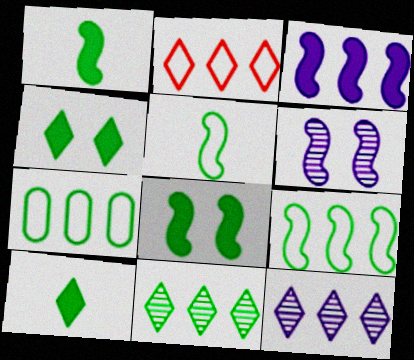[]